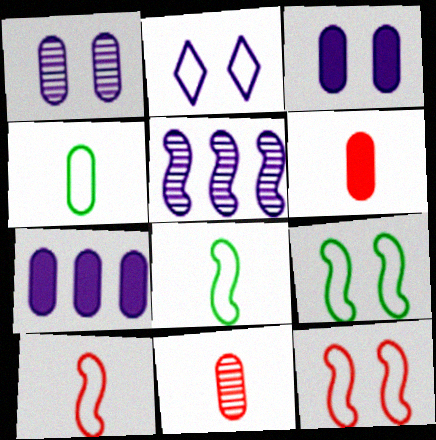[]